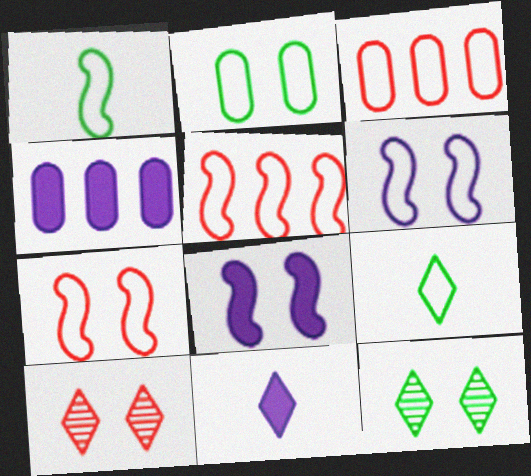[[1, 4, 10], 
[1, 5, 6], 
[2, 8, 10], 
[3, 6, 9], 
[4, 8, 11]]